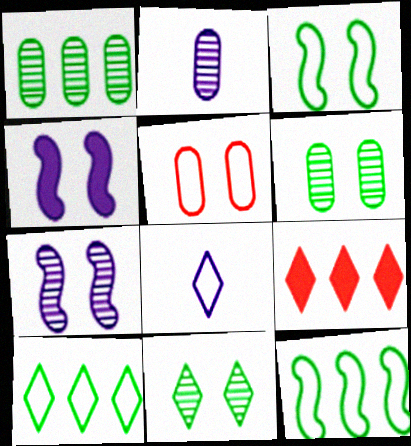[[2, 3, 9], 
[4, 5, 11], 
[5, 8, 12], 
[8, 9, 11]]